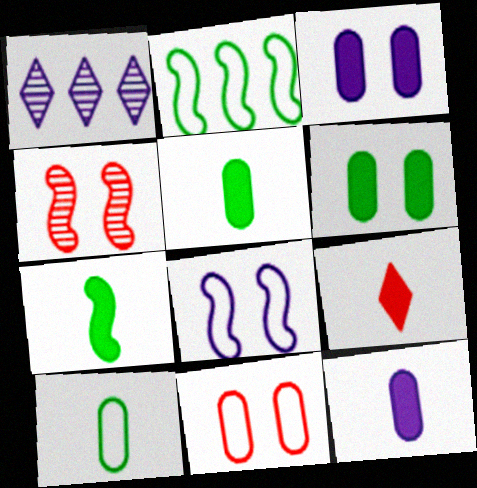[[1, 7, 11], 
[1, 8, 12], 
[7, 9, 12]]